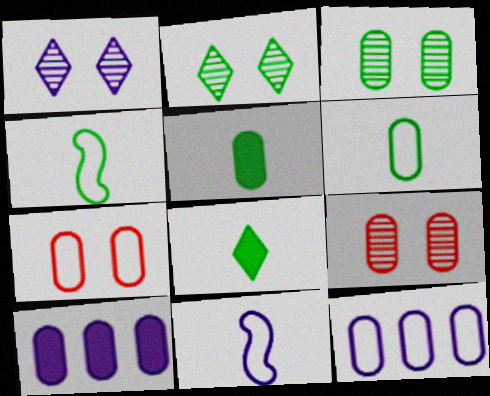[[1, 10, 11], 
[5, 9, 12], 
[6, 7, 12], 
[6, 9, 10]]